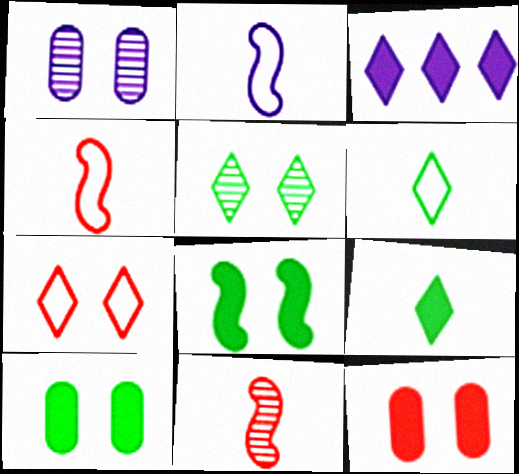[[1, 2, 3], 
[1, 7, 8]]